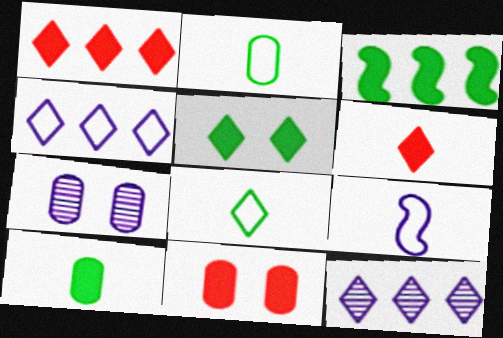[[3, 5, 10]]